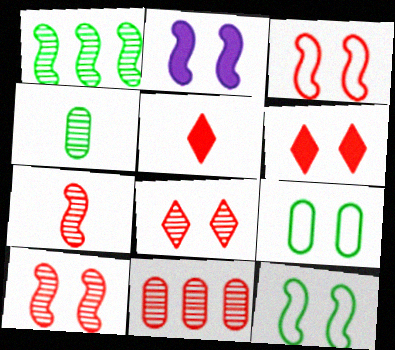[[2, 8, 9], 
[2, 10, 12], 
[3, 5, 11], 
[7, 8, 11]]